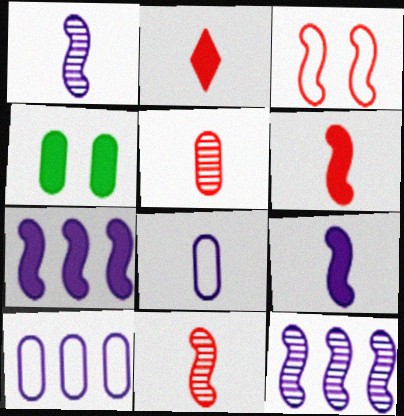[[2, 4, 7], 
[4, 5, 10]]